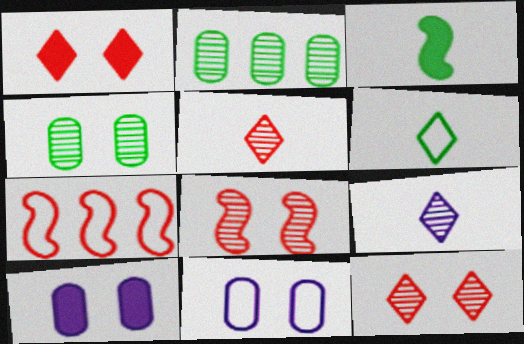[[2, 8, 9], 
[6, 7, 11]]